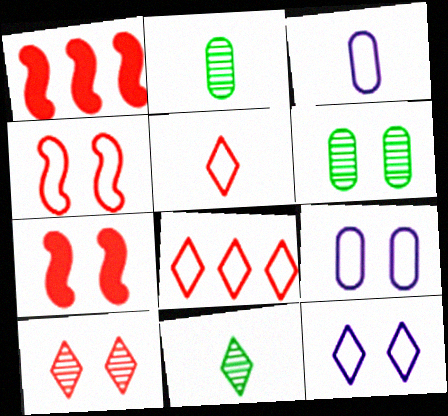[[1, 2, 12], 
[1, 9, 11], 
[6, 7, 12]]